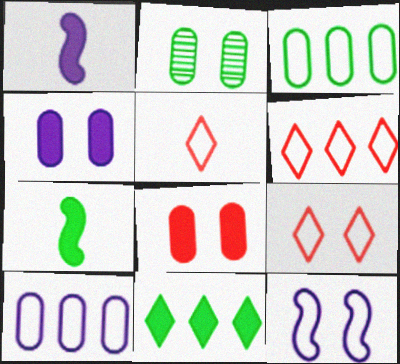[[1, 2, 6], 
[1, 8, 11], 
[3, 5, 12], 
[5, 6, 9]]